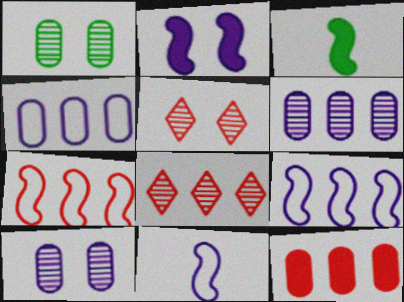[[3, 4, 5], 
[7, 8, 12]]